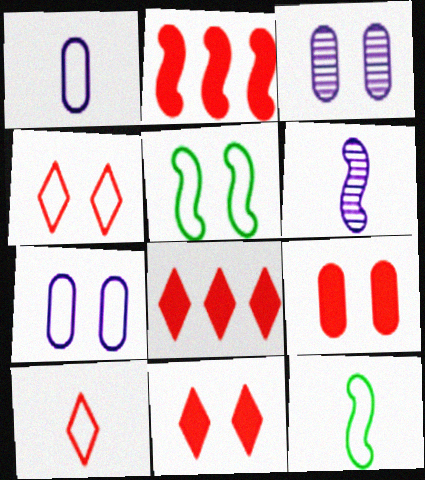[[1, 10, 12], 
[2, 5, 6], 
[3, 5, 11], 
[3, 8, 12], 
[4, 5, 7]]